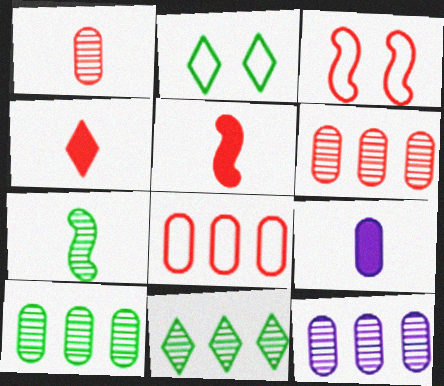[[2, 5, 12], 
[3, 4, 6], 
[3, 9, 11], 
[6, 10, 12]]